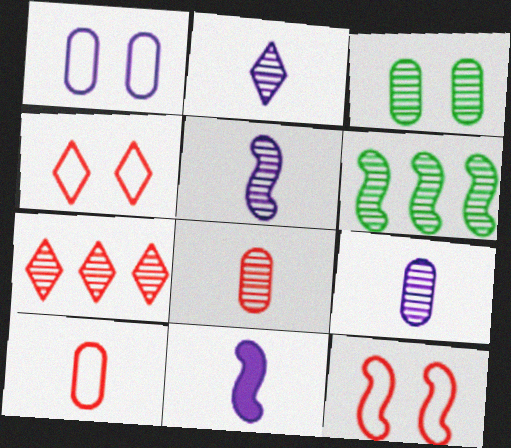[[2, 5, 9], 
[3, 5, 7], 
[6, 11, 12]]